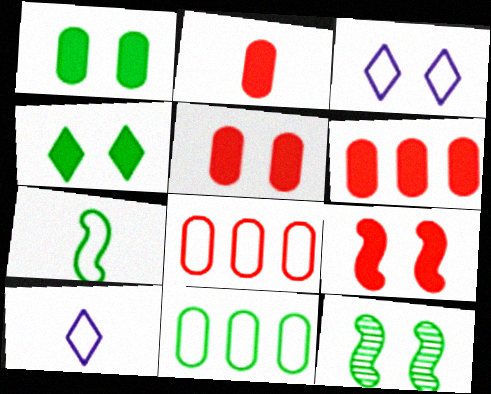[[2, 5, 6], 
[3, 5, 12], 
[3, 7, 8], 
[6, 10, 12]]